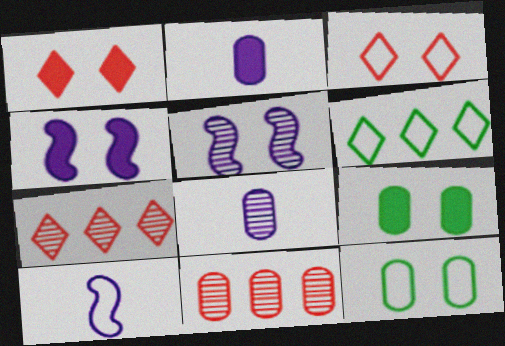[[1, 4, 9], 
[1, 5, 12], 
[2, 11, 12], 
[3, 5, 9], 
[7, 9, 10]]